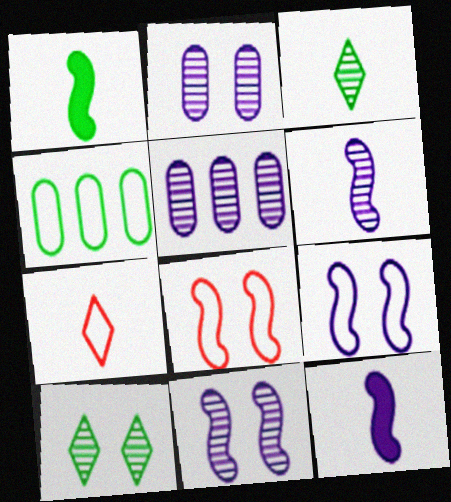[[1, 4, 10], 
[4, 7, 9]]